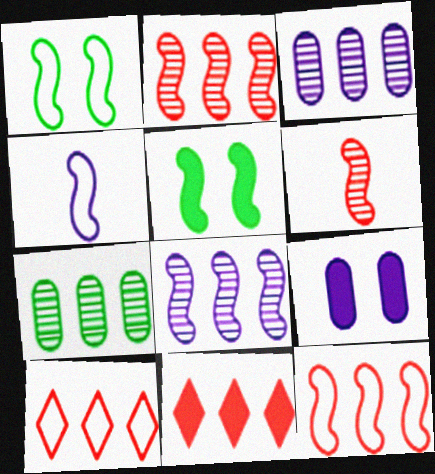[[1, 4, 12], 
[2, 4, 5]]